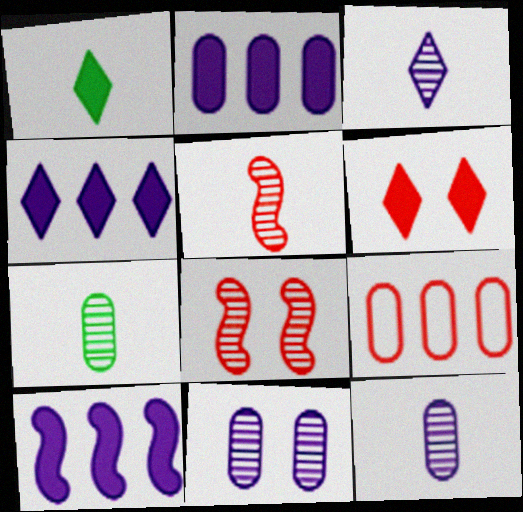[[1, 4, 6], 
[2, 4, 10], 
[3, 5, 7], 
[5, 6, 9]]